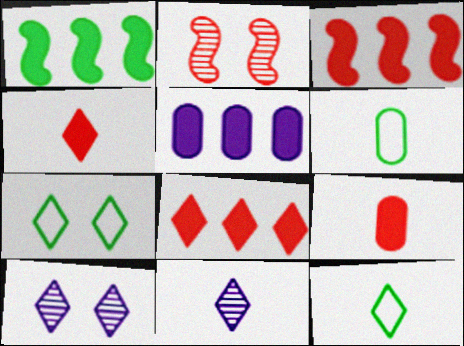[[1, 5, 8], 
[2, 5, 12], 
[3, 6, 10], 
[4, 11, 12], 
[7, 8, 11], 
[8, 10, 12]]